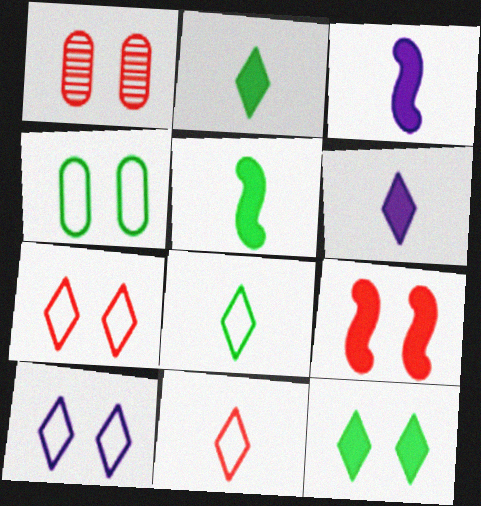[[1, 7, 9]]